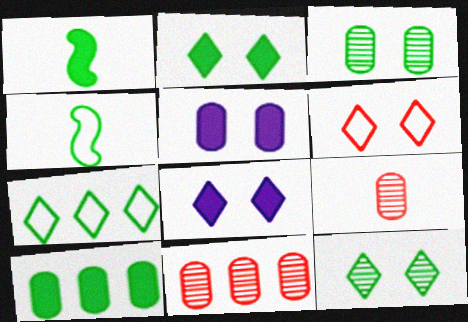[[1, 2, 10], 
[1, 3, 7], 
[4, 8, 11], 
[4, 10, 12], 
[6, 8, 12]]